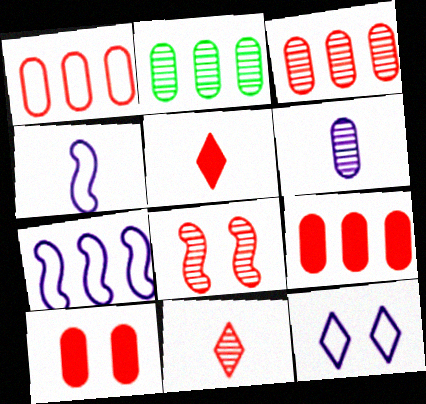[[1, 3, 9], 
[1, 5, 8], 
[3, 8, 11]]